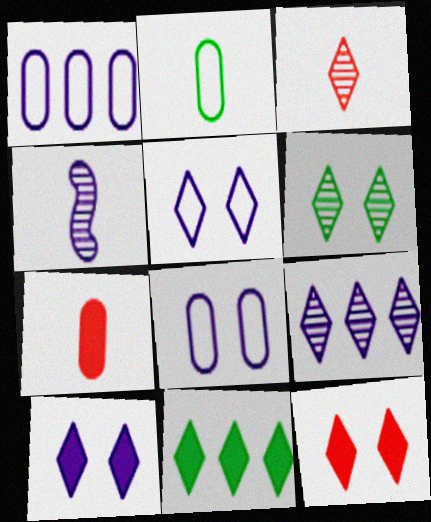[[1, 4, 10], 
[3, 5, 11], 
[3, 6, 9], 
[5, 6, 12]]